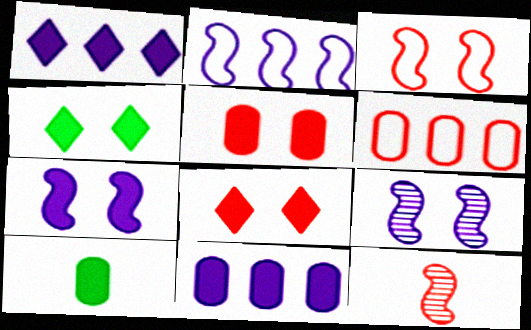[[4, 5, 7], 
[5, 10, 11], 
[6, 8, 12]]